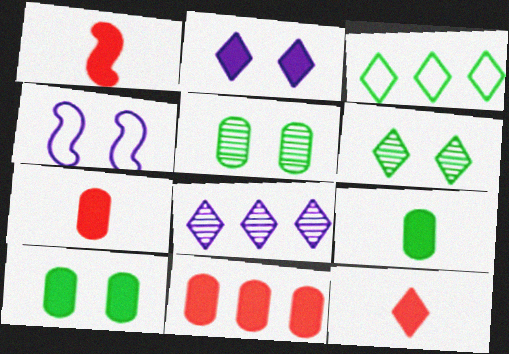[[1, 7, 12]]